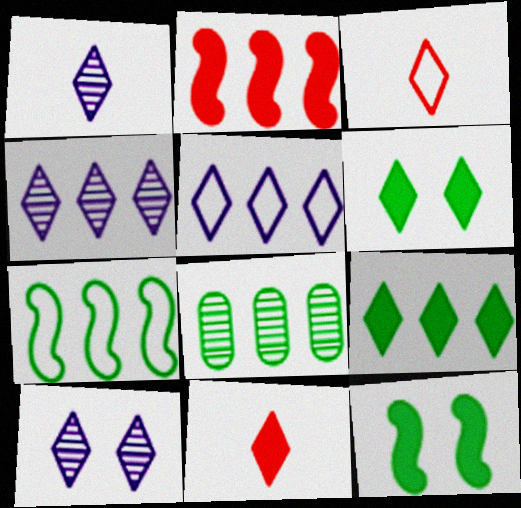[[1, 4, 10], 
[2, 5, 8], 
[3, 4, 6], 
[3, 9, 10], 
[7, 8, 9]]